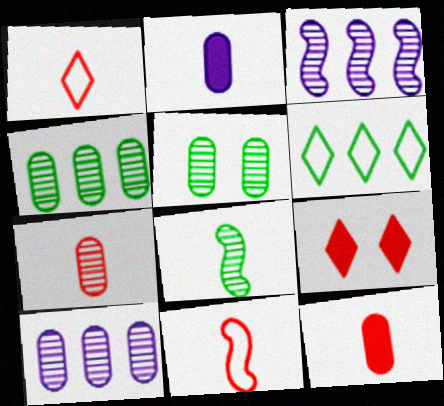[[1, 2, 8], 
[5, 7, 10]]